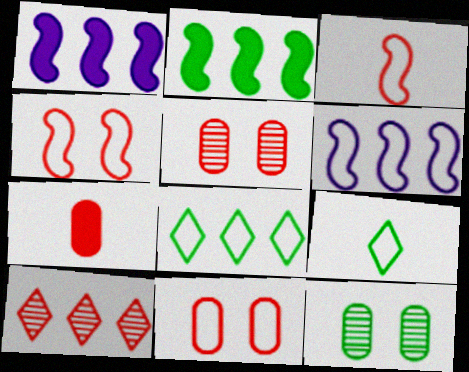[[1, 5, 9], 
[2, 9, 12], 
[4, 7, 10], 
[6, 9, 11]]